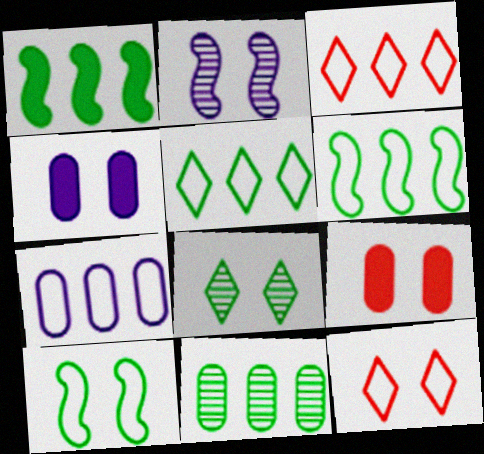[[1, 5, 11], 
[3, 6, 7]]